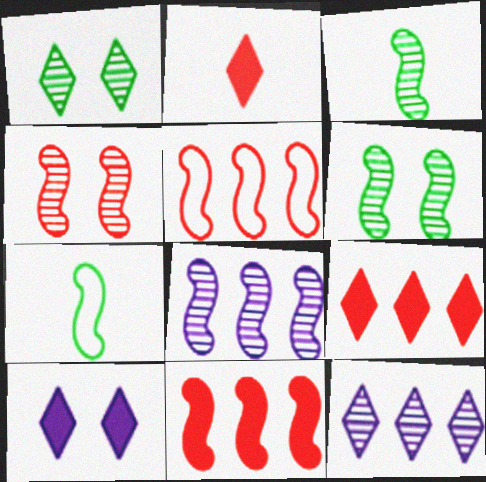[[3, 4, 8]]